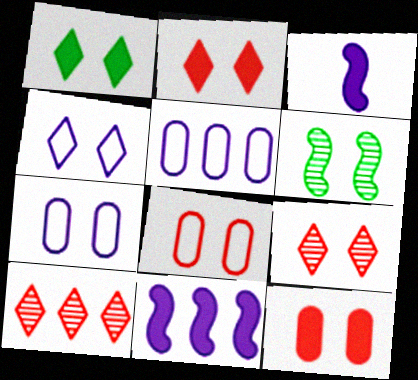[[1, 4, 9], 
[2, 6, 7], 
[4, 6, 12]]